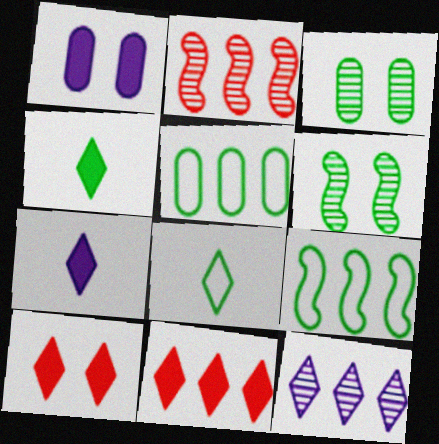[[1, 2, 8], 
[3, 4, 9], 
[4, 5, 6], 
[8, 10, 12]]